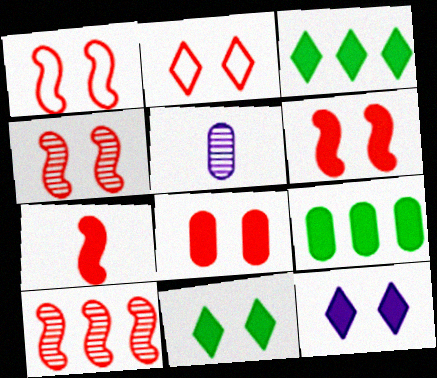[[1, 3, 5], 
[1, 4, 6], 
[1, 7, 10], 
[2, 4, 8], 
[7, 9, 12]]